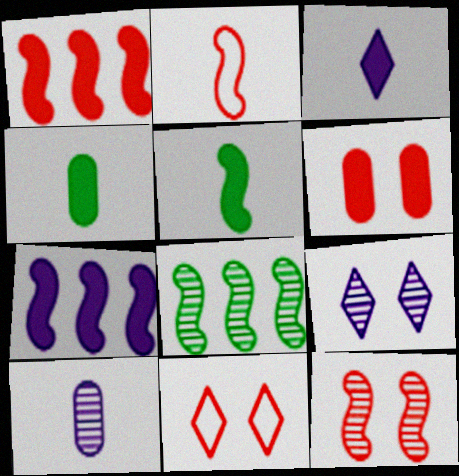[[1, 2, 12], 
[6, 11, 12]]